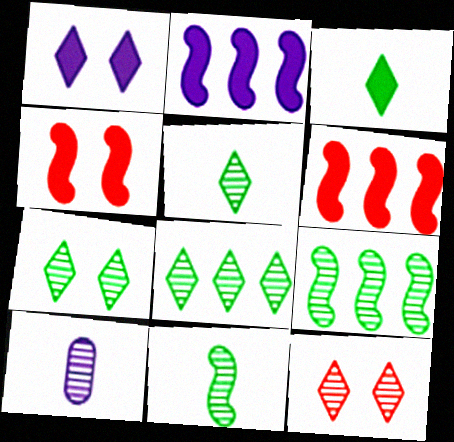[[5, 7, 8], 
[9, 10, 12]]